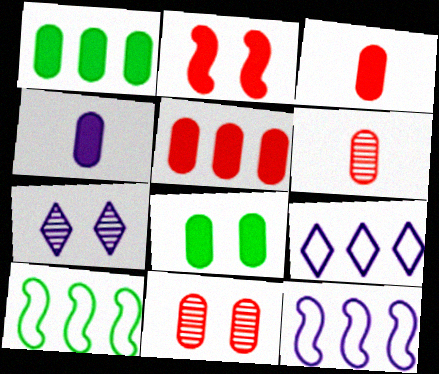[[3, 7, 10], 
[4, 5, 8], 
[4, 7, 12]]